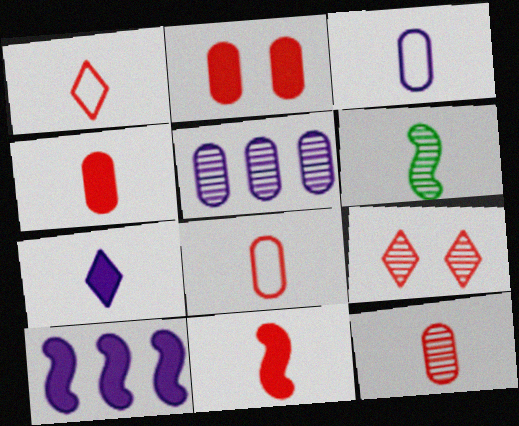[[1, 11, 12], 
[4, 8, 12], 
[5, 6, 9], 
[6, 7, 8]]